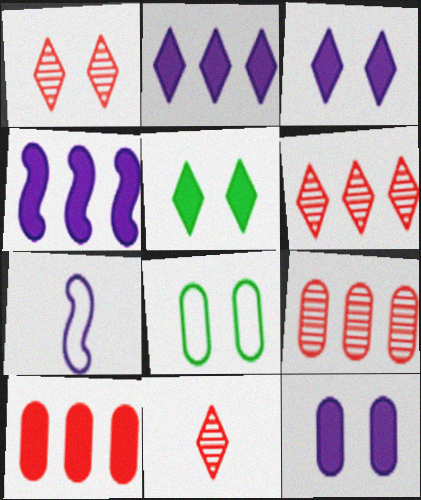[[1, 6, 11], 
[4, 8, 11], 
[5, 7, 9]]